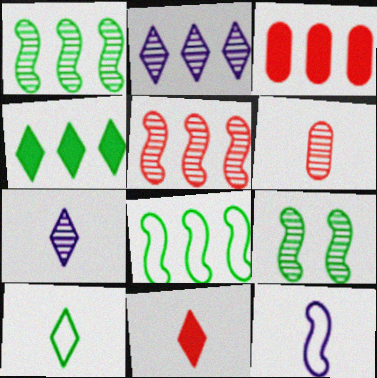[[2, 3, 8], 
[2, 6, 9], 
[7, 10, 11]]